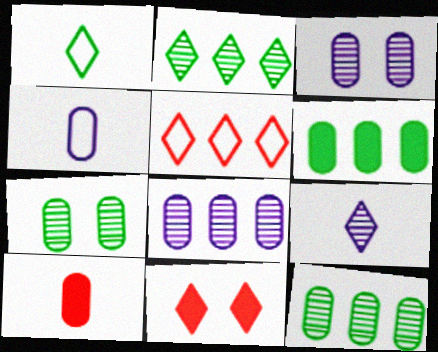[]